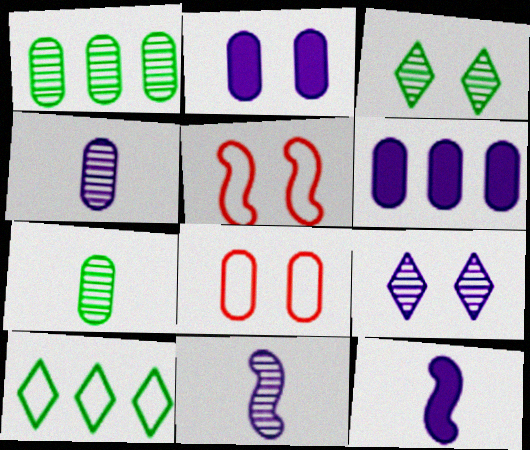[[2, 3, 5], 
[6, 7, 8]]